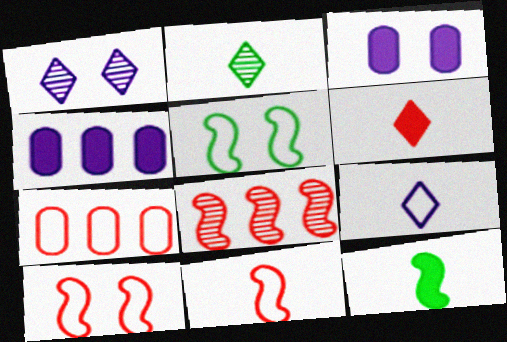[[1, 7, 12], 
[2, 4, 10], 
[2, 6, 9], 
[5, 7, 9]]